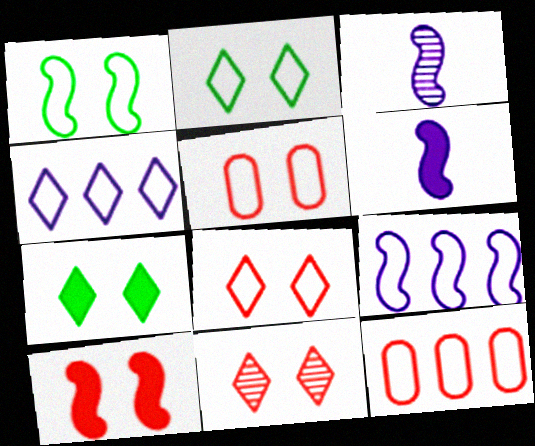[[3, 7, 12], 
[5, 10, 11]]